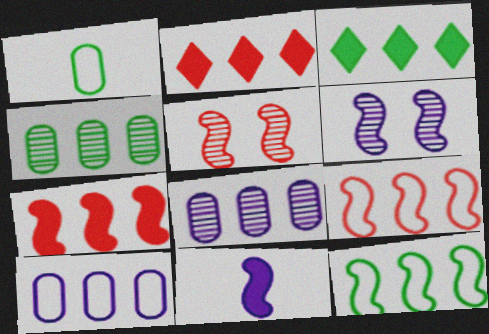[[1, 2, 6], 
[2, 8, 12], 
[3, 4, 12], 
[3, 8, 9], 
[5, 11, 12]]